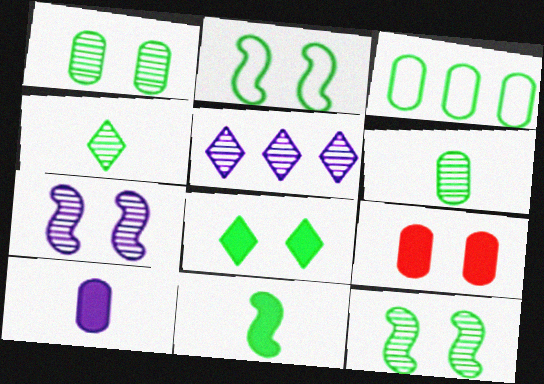[[1, 2, 8]]